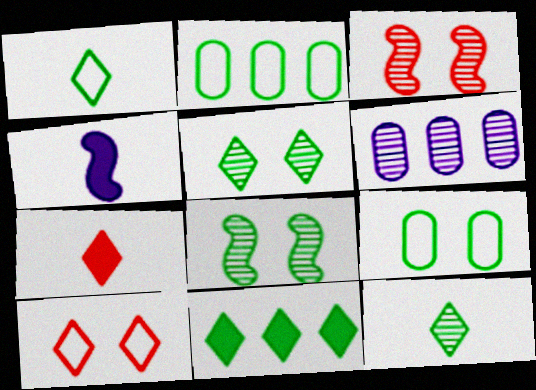[[1, 5, 11], 
[3, 6, 12]]